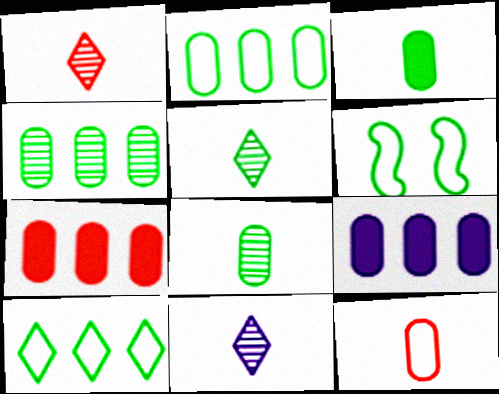[[1, 5, 11], 
[1, 6, 9], 
[6, 7, 11]]